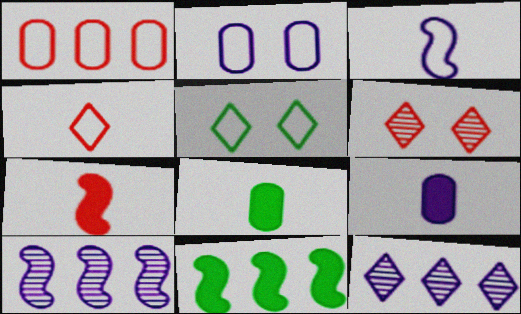[[1, 3, 5], 
[1, 6, 7], 
[1, 11, 12]]